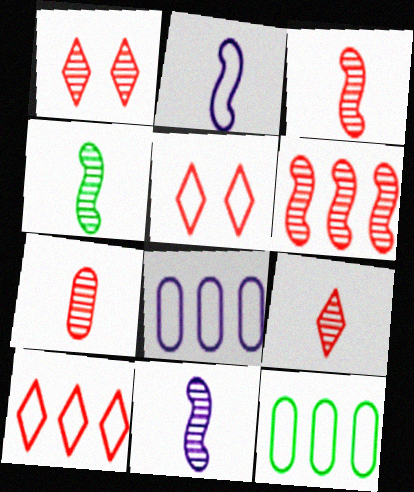[[1, 6, 7], 
[2, 5, 12], 
[3, 4, 11], 
[3, 7, 9]]